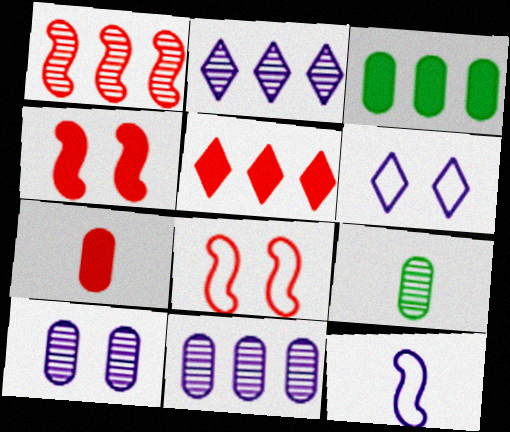[[4, 5, 7]]